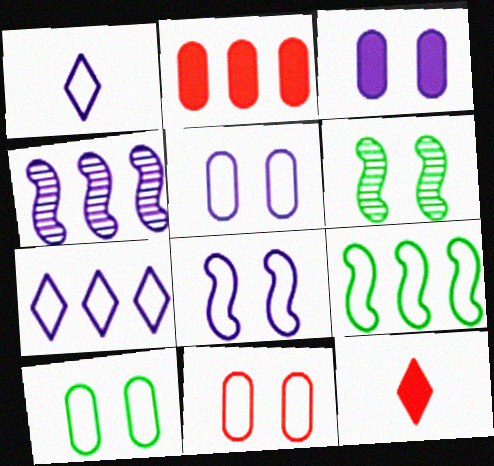[[1, 2, 6], 
[1, 3, 4], 
[1, 9, 11], 
[4, 10, 12], 
[5, 10, 11]]